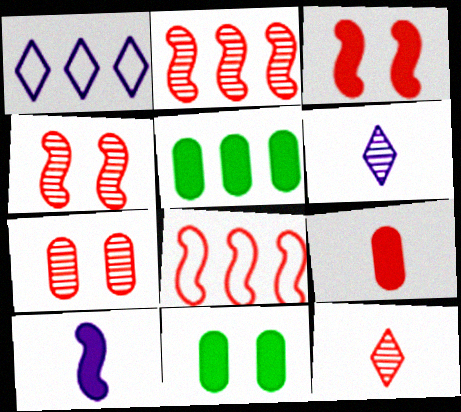[[1, 2, 5], 
[2, 7, 12], 
[6, 8, 11]]